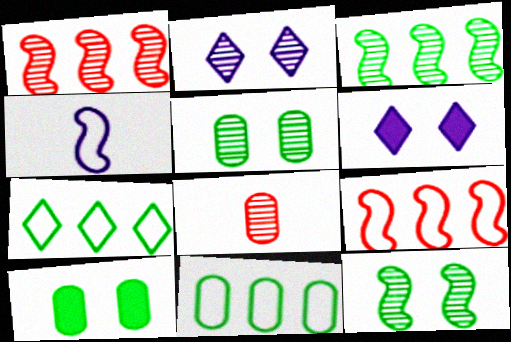[[2, 3, 8]]